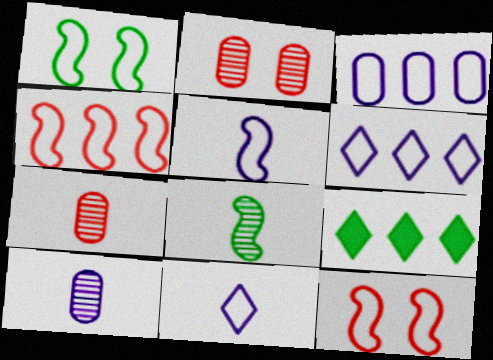[[1, 4, 5], 
[2, 5, 9], 
[9, 10, 12]]